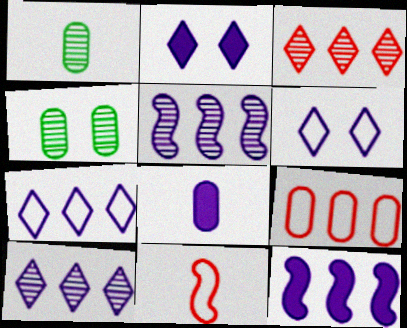[[2, 8, 12], 
[4, 8, 9], 
[5, 6, 8]]